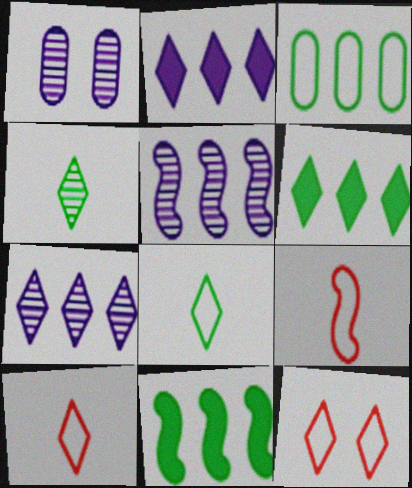[[1, 6, 9], 
[1, 10, 11], 
[2, 4, 12]]